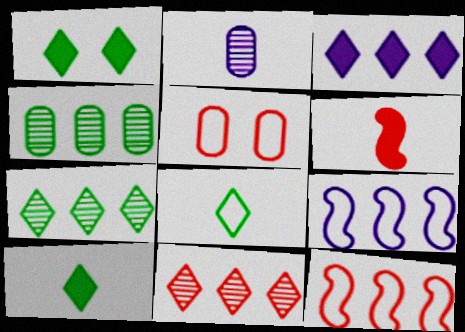[[1, 2, 12], 
[1, 7, 8], 
[2, 6, 8], 
[3, 4, 12], 
[5, 6, 11], 
[5, 8, 9]]